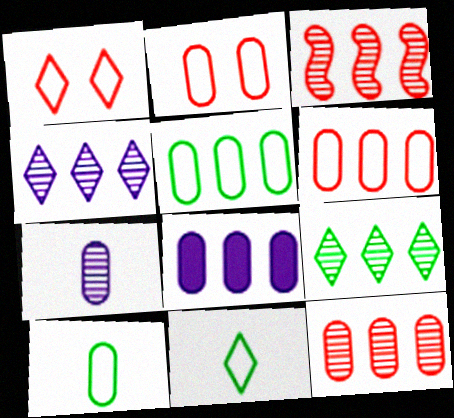[[5, 8, 12]]